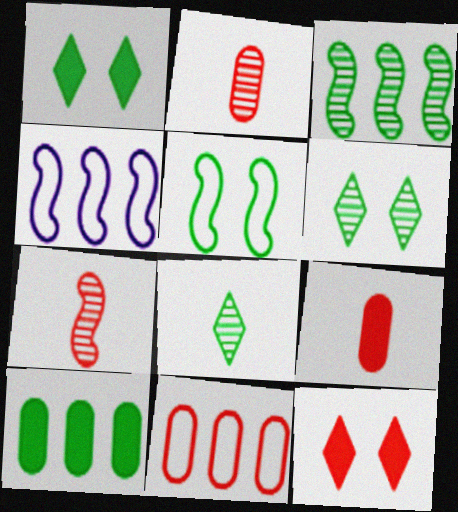[[1, 2, 4], 
[4, 6, 9], 
[5, 8, 10], 
[7, 11, 12]]